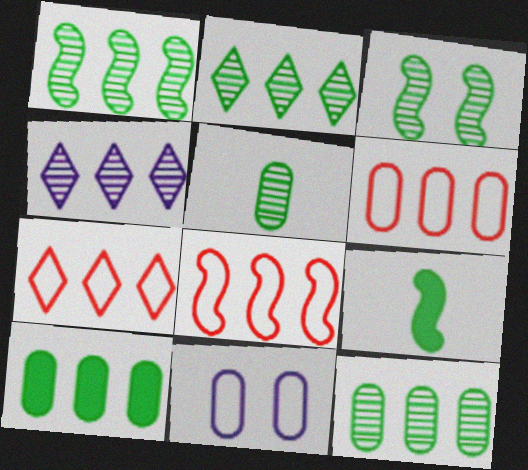[[1, 2, 12], 
[2, 3, 5], 
[4, 8, 10], 
[6, 7, 8]]